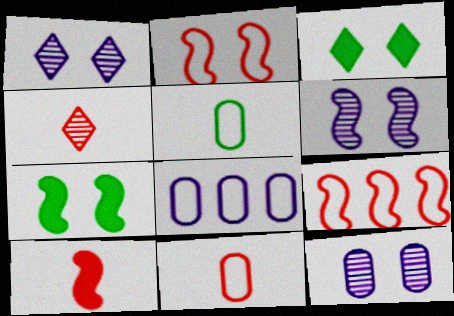[[1, 6, 12], 
[2, 3, 12], 
[2, 6, 7], 
[4, 7, 8], 
[4, 10, 11]]